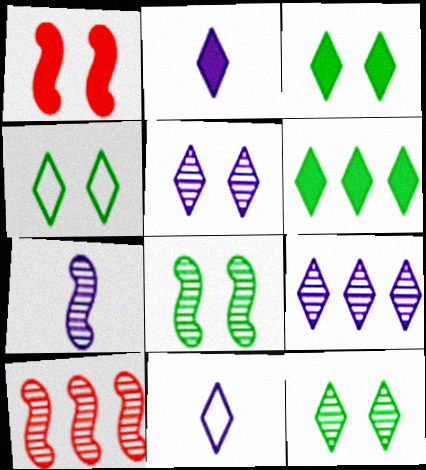[[3, 4, 12], 
[7, 8, 10]]